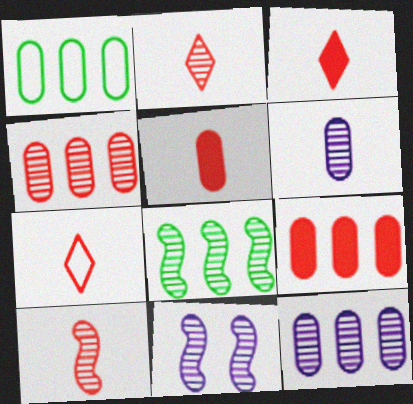[[1, 3, 11], 
[1, 9, 12], 
[2, 3, 7], 
[5, 7, 10], 
[8, 10, 11]]